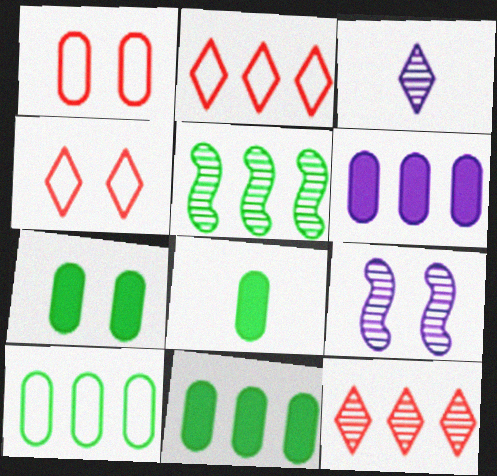[[2, 5, 6], 
[2, 8, 9], 
[4, 7, 9], 
[7, 8, 11]]